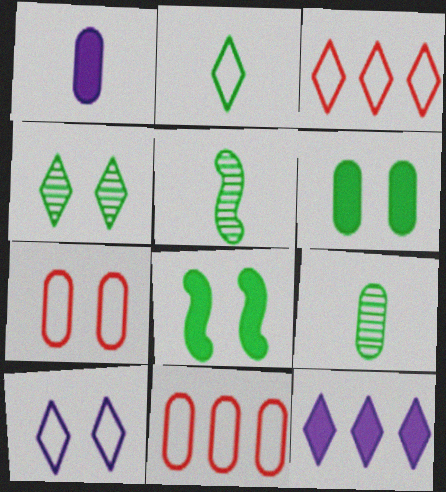[[2, 3, 10], 
[5, 7, 12]]